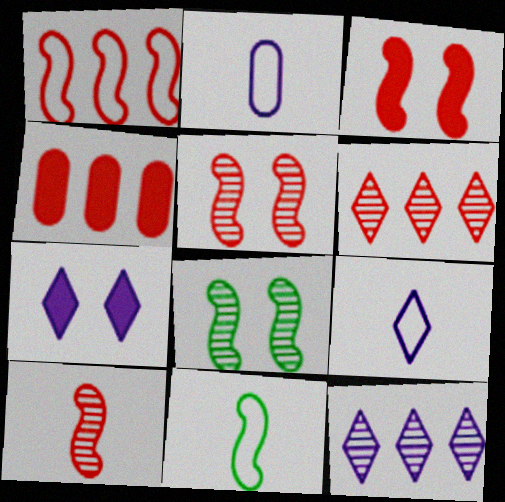[[1, 3, 10], 
[1, 4, 6], 
[4, 8, 9], 
[7, 9, 12]]